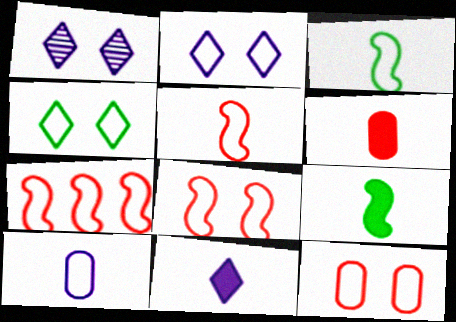[[4, 7, 10], 
[5, 7, 8], 
[6, 9, 11]]